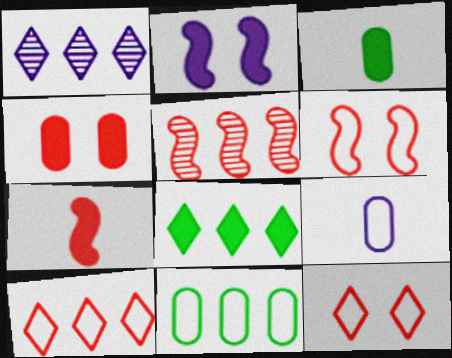[[1, 2, 9], 
[1, 3, 6], 
[1, 8, 10], 
[5, 6, 7]]